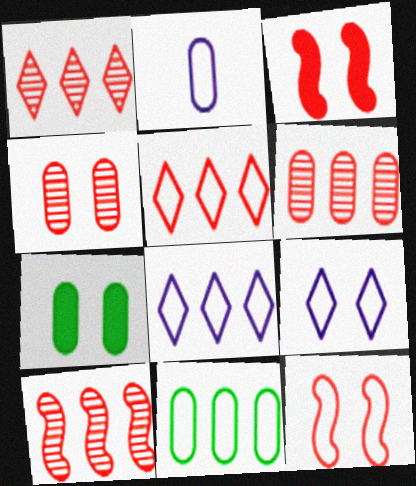[[1, 6, 10], 
[2, 6, 7]]